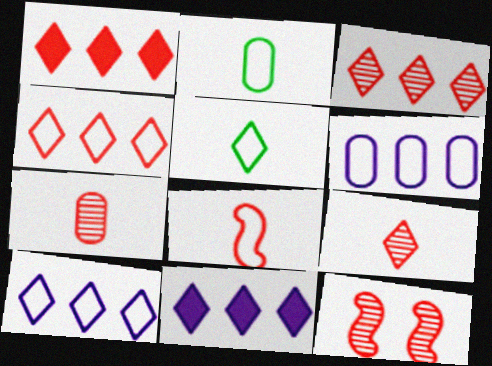[[1, 3, 4], 
[2, 11, 12], 
[3, 7, 12]]